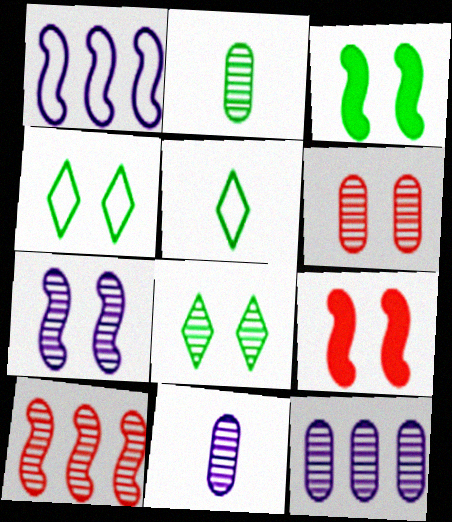[[2, 6, 12], 
[5, 9, 12], 
[6, 7, 8], 
[8, 10, 11]]